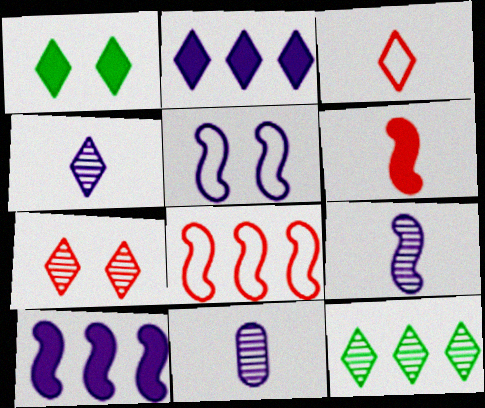[[1, 8, 11], 
[2, 5, 11], 
[4, 7, 12], 
[4, 9, 11], 
[5, 9, 10]]